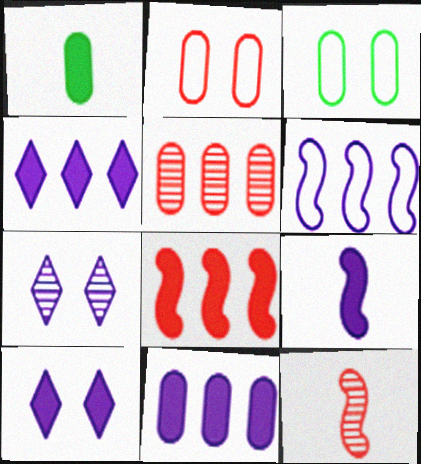[[1, 8, 10], 
[3, 4, 12], 
[9, 10, 11]]